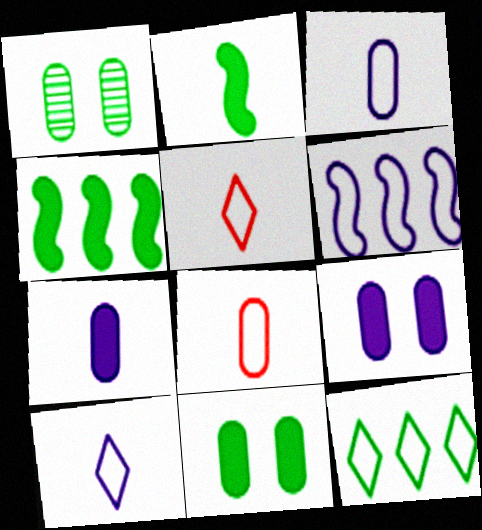[[1, 2, 12]]